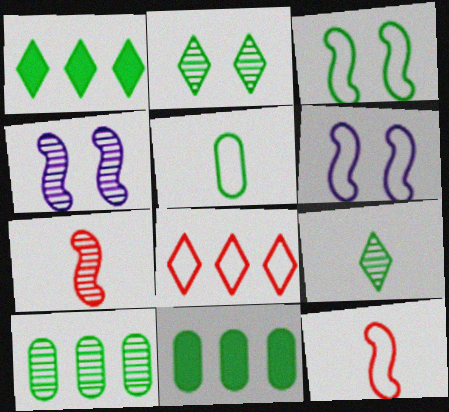[[3, 9, 11], 
[5, 6, 8]]